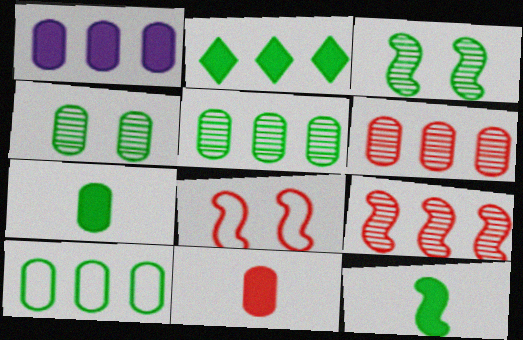[[1, 6, 10], 
[4, 7, 10]]